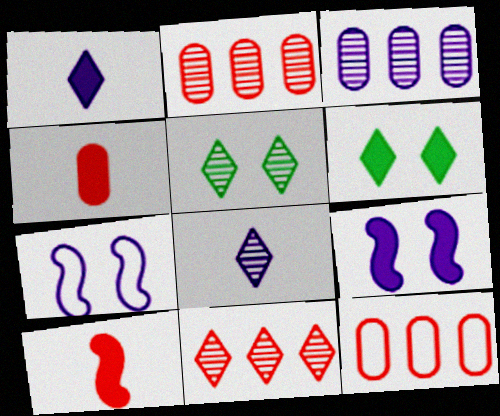[[1, 3, 7], 
[5, 8, 11]]